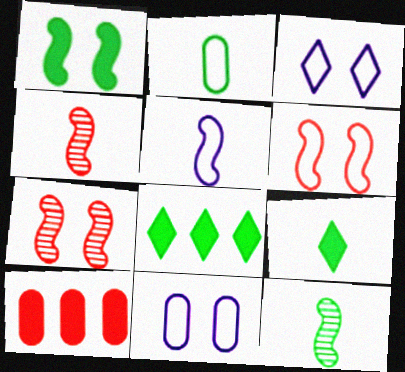[[2, 9, 12], 
[3, 10, 12], 
[4, 8, 11]]